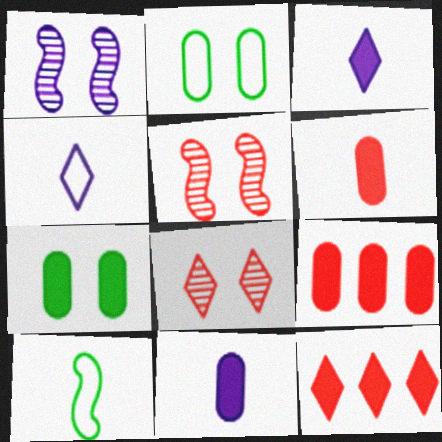[[7, 9, 11]]